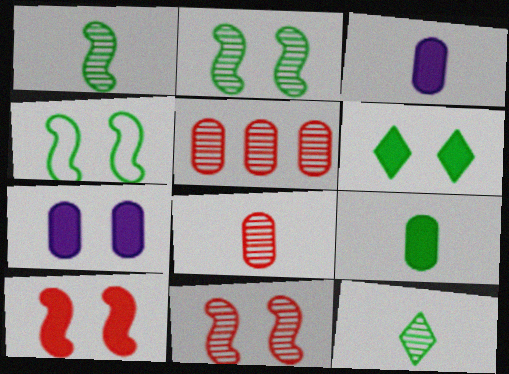[[6, 7, 10]]